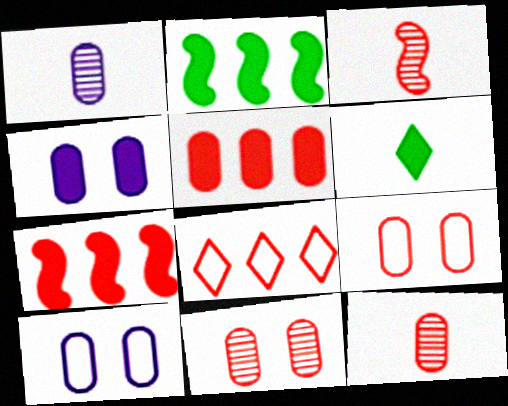[[4, 6, 7], 
[5, 9, 12]]